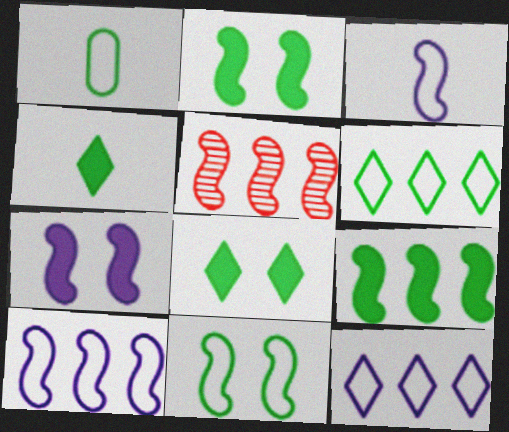[[1, 6, 11], 
[2, 3, 5], 
[5, 9, 10]]